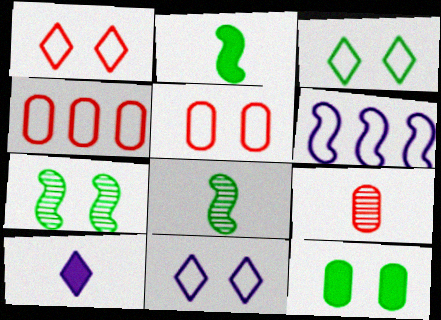[[1, 3, 11], 
[3, 7, 12], 
[4, 7, 10]]